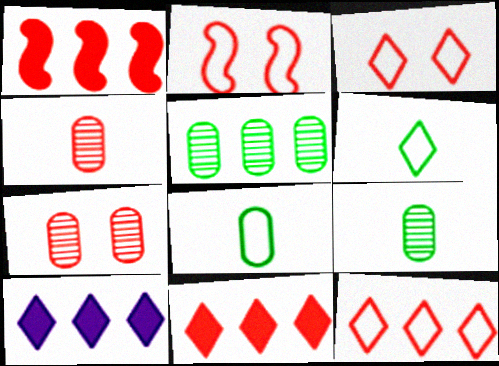[[1, 3, 4], 
[2, 4, 11], 
[2, 9, 10]]